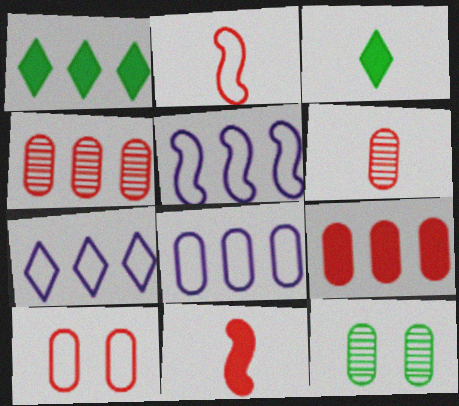[[1, 4, 5], 
[5, 7, 8], 
[6, 9, 10], 
[7, 11, 12]]